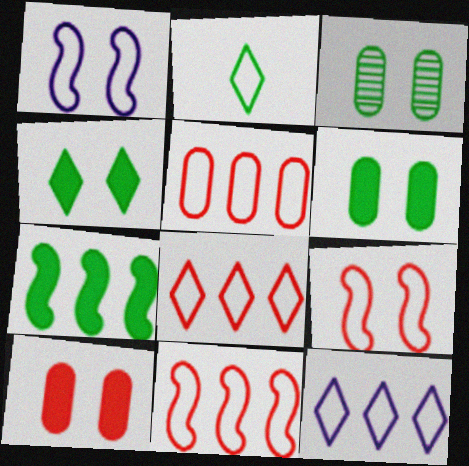[[1, 2, 5], 
[2, 3, 7], 
[5, 8, 11]]